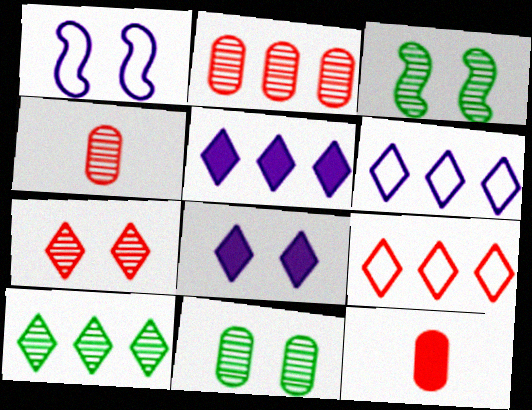[[1, 10, 12], 
[3, 6, 12], 
[5, 9, 10]]